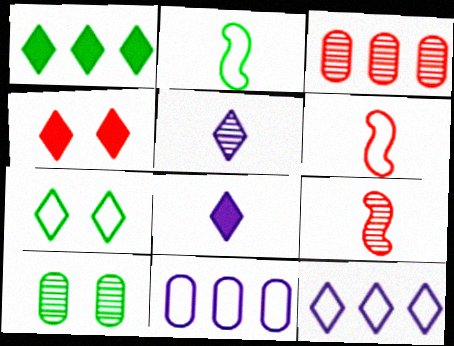[[1, 2, 10], 
[1, 4, 8], 
[3, 4, 6], 
[6, 7, 11]]